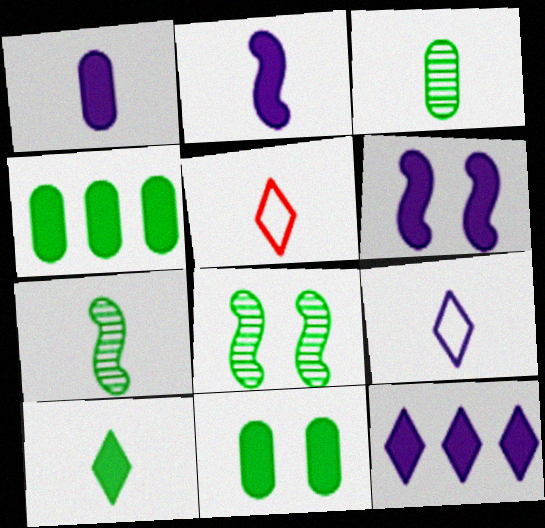[[1, 5, 7], 
[1, 6, 12], 
[2, 3, 5]]